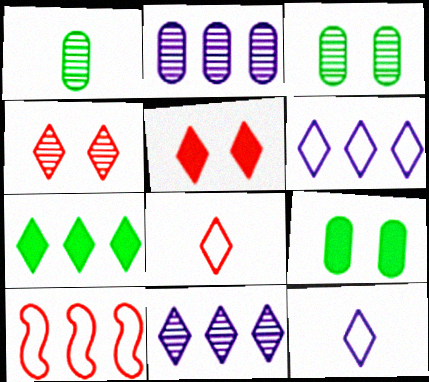[[2, 7, 10], 
[4, 7, 12]]